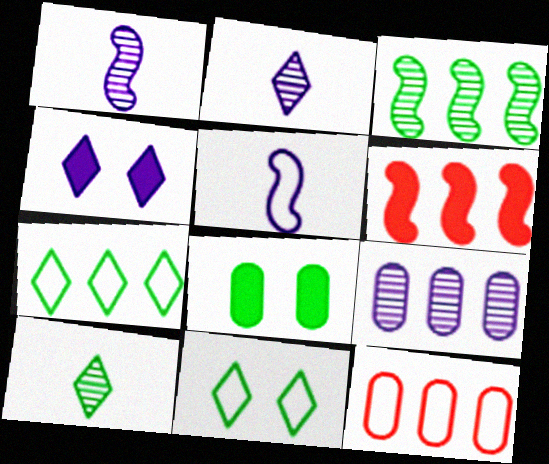[[4, 5, 9], 
[5, 11, 12], 
[6, 7, 9]]